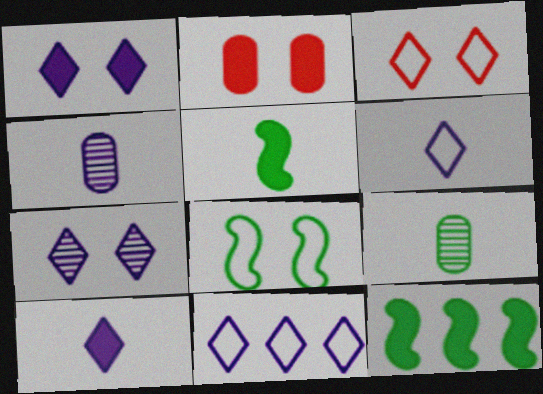[[2, 7, 8], 
[2, 10, 12], 
[3, 4, 12], 
[7, 10, 11]]